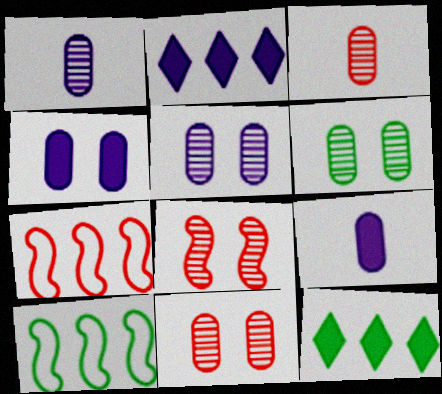[[5, 6, 11]]